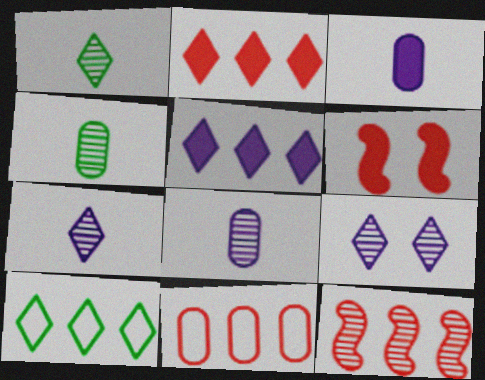[[2, 11, 12], 
[4, 9, 12], 
[6, 8, 10]]